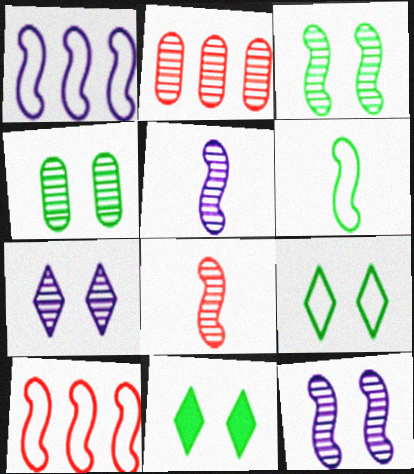[]